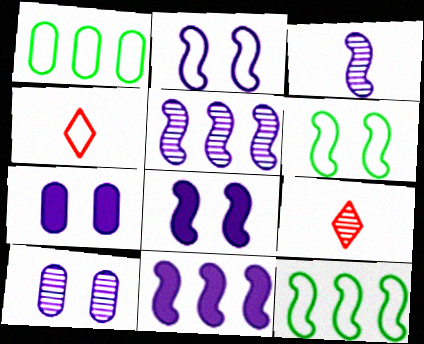[[1, 2, 4], 
[1, 8, 9], 
[2, 3, 11], 
[7, 9, 12]]